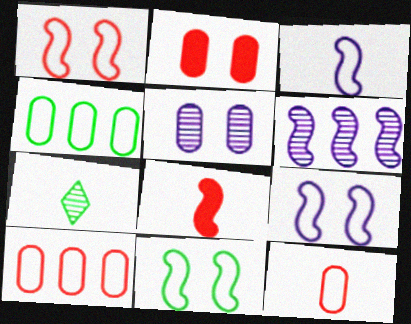[[1, 9, 11], 
[6, 8, 11]]